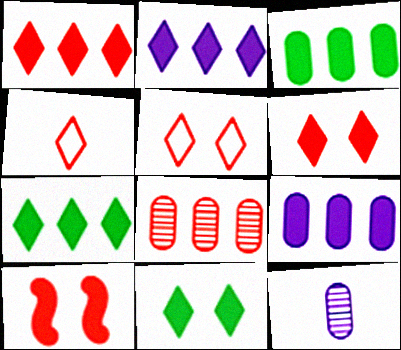[[1, 2, 7], 
[4, 8, 10]]